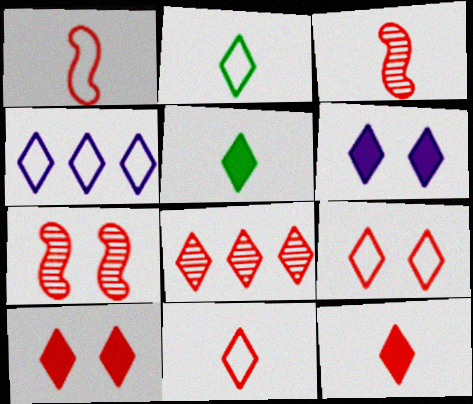[[2, 4, 9], 
[2, 6, 8], 
[8, 9, 12], 
[8, 10, 11]]